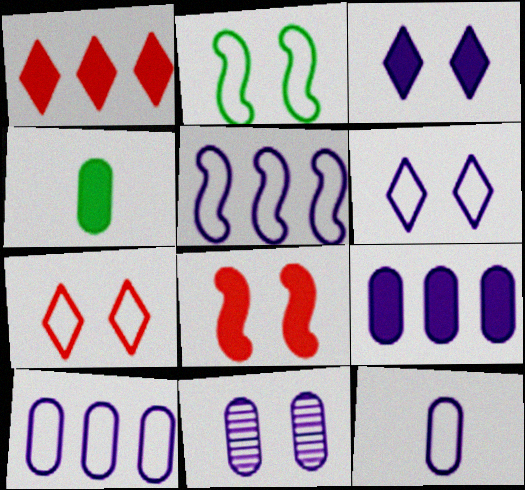[[5, 6, 12], 
[9, 11, 12]]